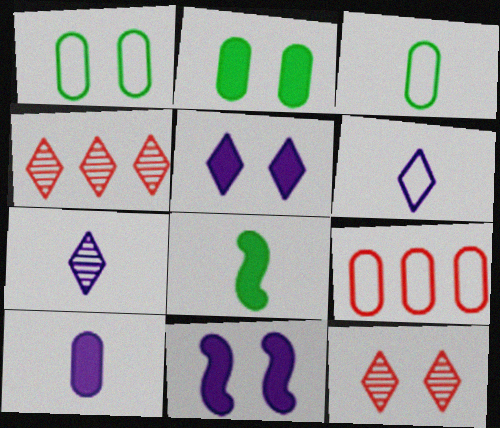[[1, 11, 12], 
[3, 4, 11]]